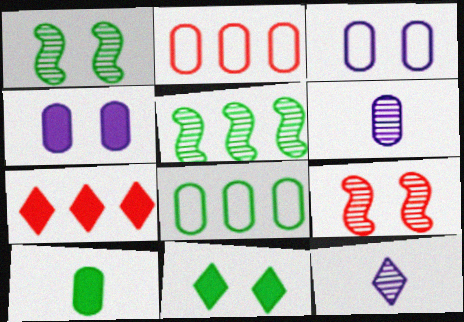[[3, 9, 11]]